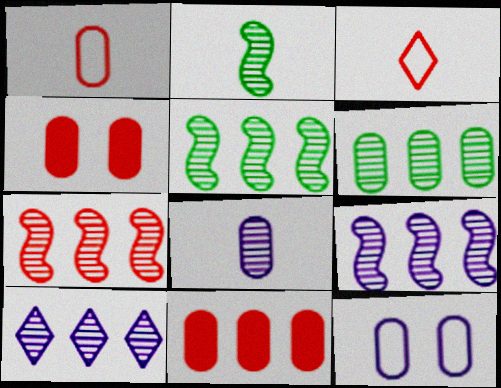[[3, 4, 7], 
[5, 7, 9], 
[6, 7, 10]]